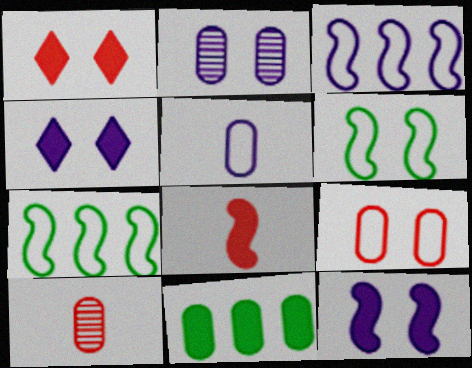[[1, 2, 6], 
[4, 7, 10], 
[4, 8, 11]]